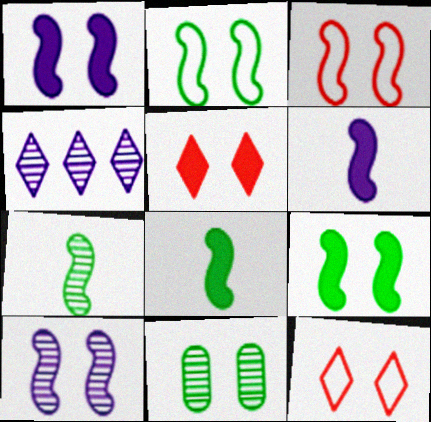[[1, 11, 12], 
[3, 9, 10]]